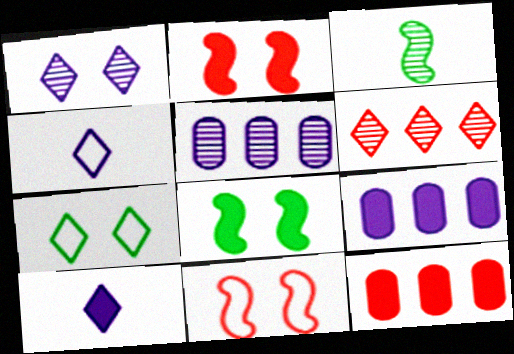[[6, 7, 10], 
[8, 10, 12]]